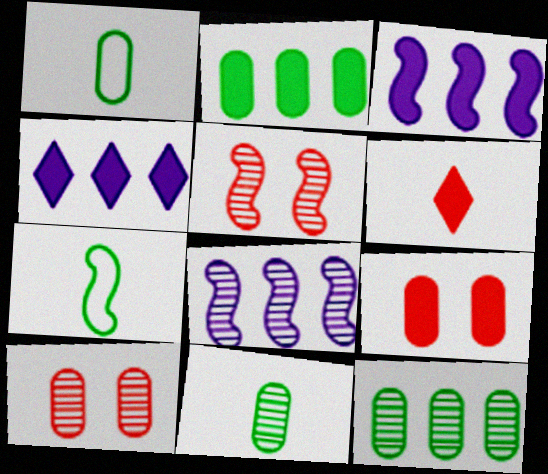[[1, 4, 5], 
[3, 5, 7], 
[4, 7, 10]]